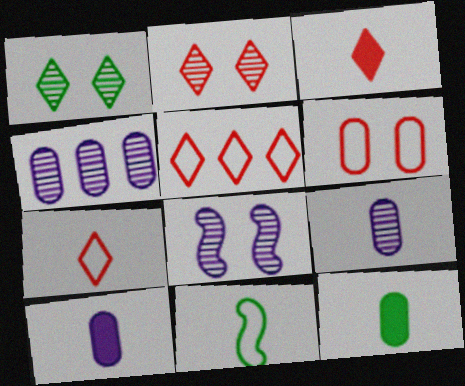[[2, 3, 5], 
[3, 9, 11], 
[4, 6, 12], 
[5, 8, 12]]